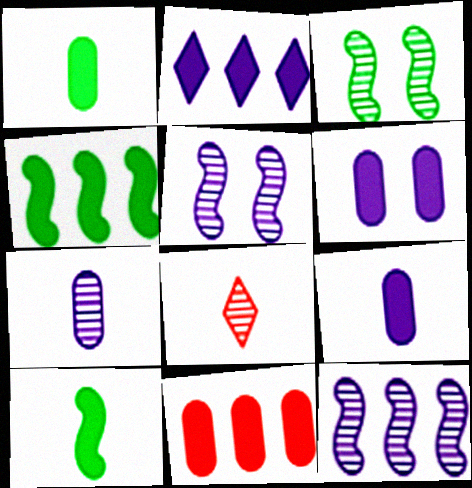[[1, 6, 11], 
[2, 4, 11]]